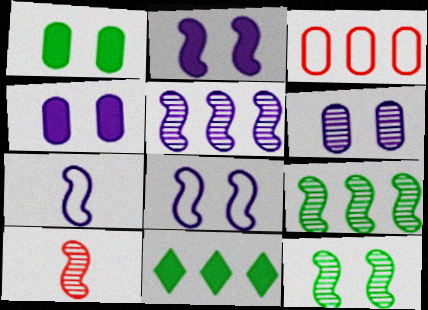[[2, 5, 7], 
[3, 5, 11], 
[5, 10, 12]]